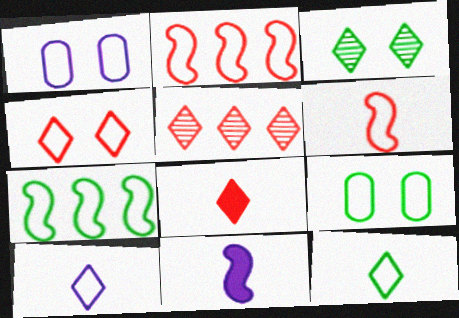[[1, 2, 12], 
[2, 9, 10], 
[4, 5, 8], 
[5, 9, 11], 
[7, 9, 12]]